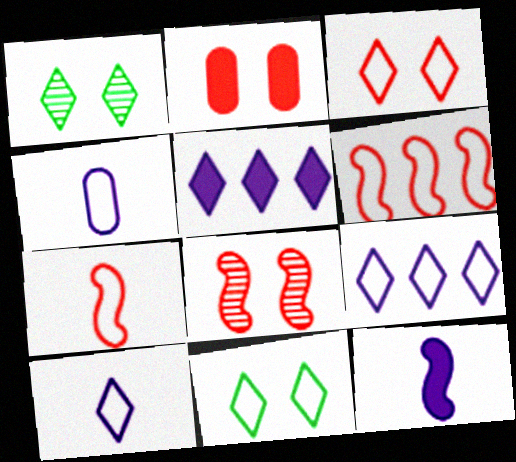[[2, 3, 8], 
[4, 6, 11]]